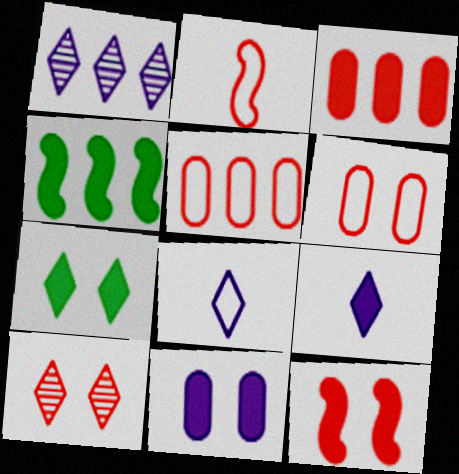[[1, 4, 5], 
[2, 3, 10], 
[6, 10, 12], 
[7, 11, 12]]